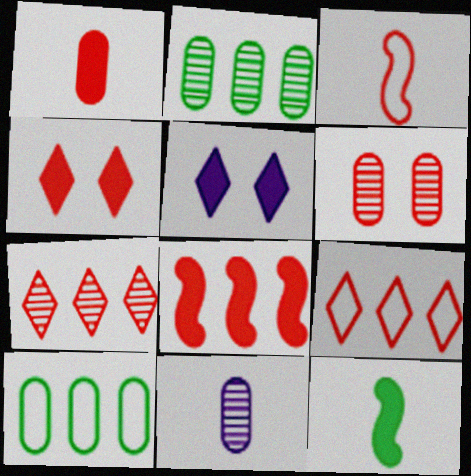[[1, 4, 8], 
[2, 3, 5], 
[2, 6, 11]]